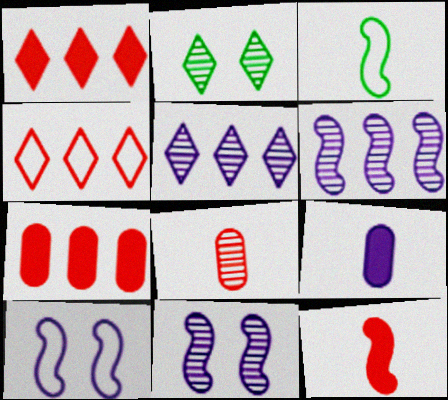[[2, 6, 8], 
[5, 9, 10]]